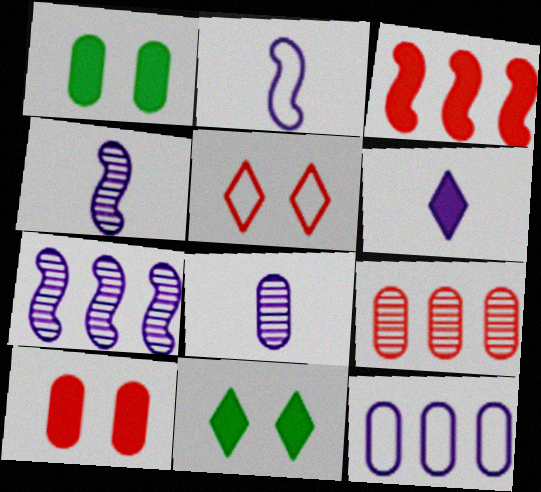[[1, 3, 6], 
[2, 6, 8], 
[2, 9, 11]]